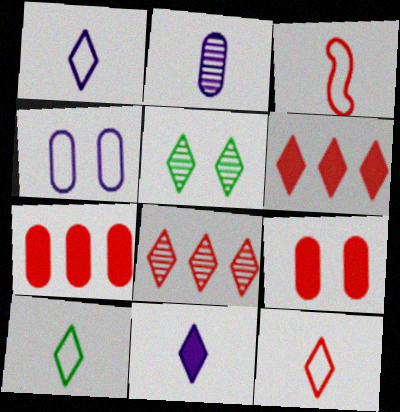[[1, 5, 6], 
[1, 10, 12], 
[3, 8, 9]]